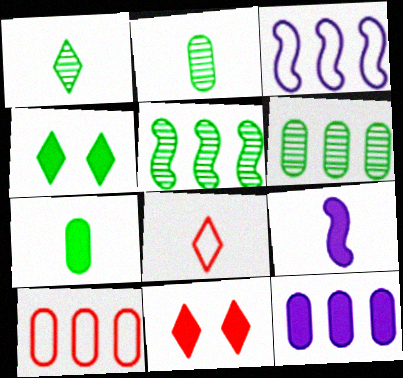[[2, 3, 11], 
[2, 8, 9], 
[6, 10, 12]]